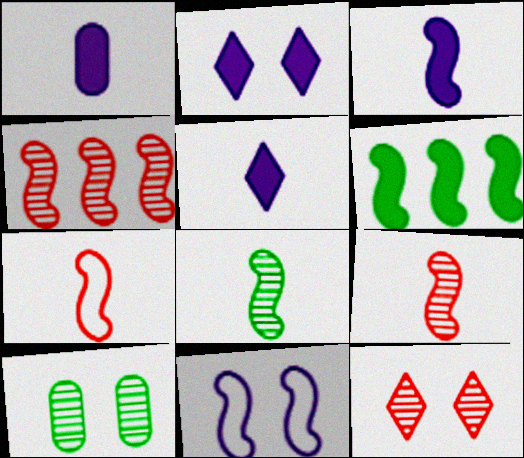[[1, 3, 5], 
[3, 7, 8], 
[6, 9, 11]]